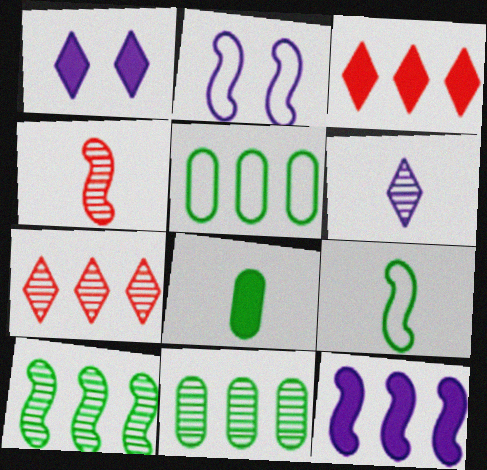[[1, 4, 5], 
[2, 7, 8], 
[5, 7, 12]]